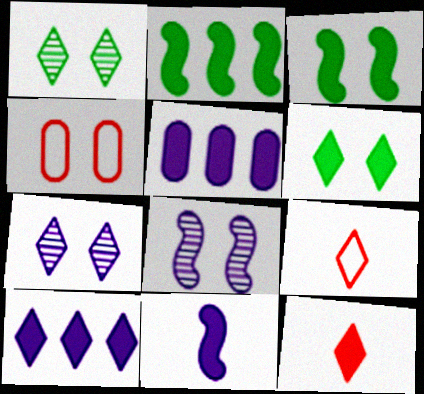[[1, 9, 10], 
[3, 4, 7], 
[3, 5, 12], 
[4, 6, 8], 
[6, 10, 12]]